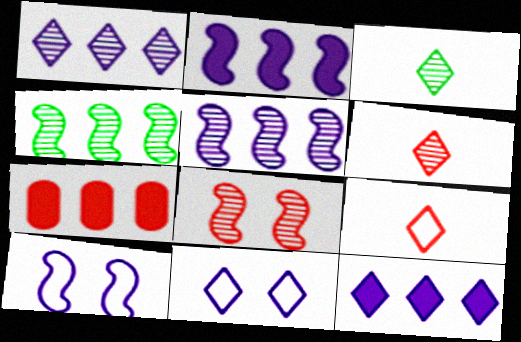[[3, 7, 10], 
[7, 8, 9]]